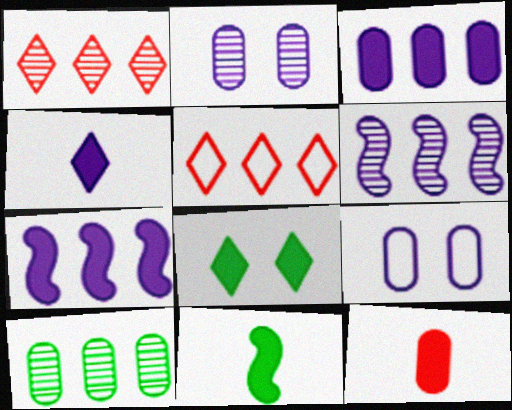[[1, 6, 10], 
[1, 9, 11], 
[2, 5, 11], 
[4, 6, 9], 
[4, 11, 12], 
[5, 7, 10], 
[7, 8, 12], 
[9, 10, 12]]